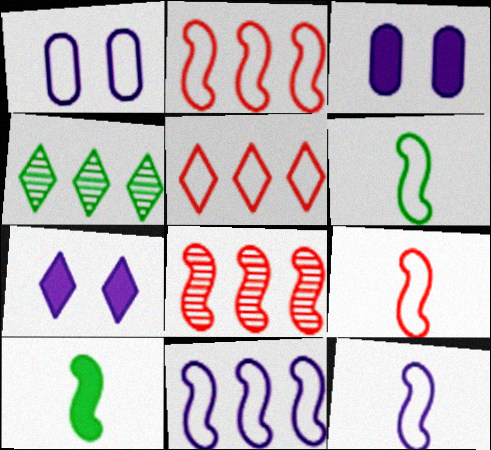[[1, 5, 6], 
[3, 4, 9], 
[6, 9, 12]]